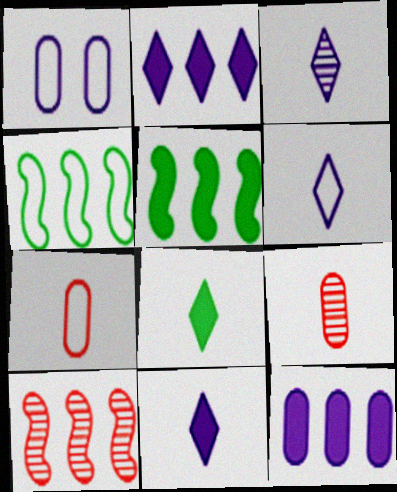[[1, 8, 10], 
[3, 6, 11]]